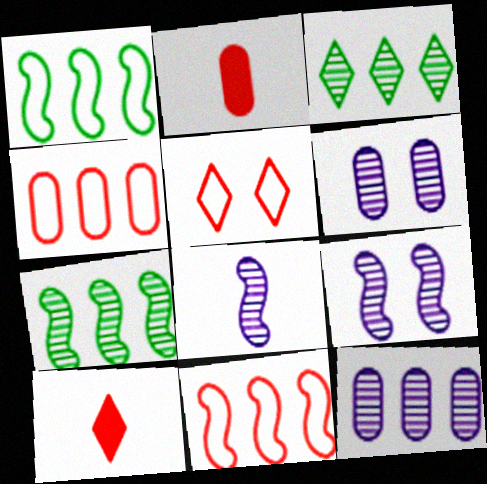[[1, 6, 10]]